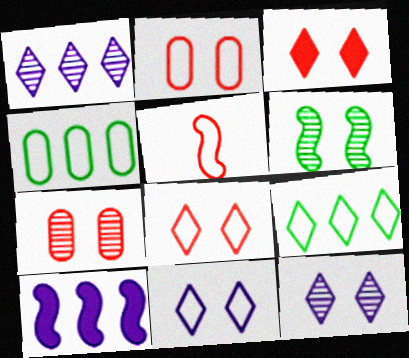[[4, 5, 11], 
[5, 6, 10], 
[6, 7, 12]]